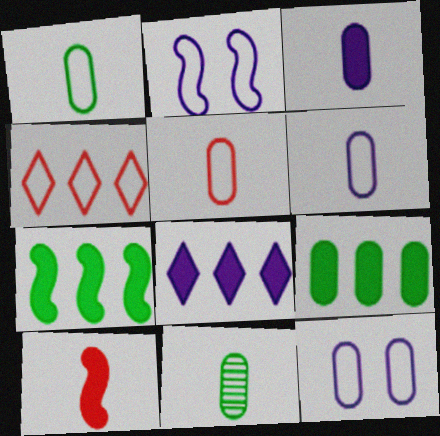[[1, 2, 4], 
[1, 5, 6], 
[3, 5, 11]]